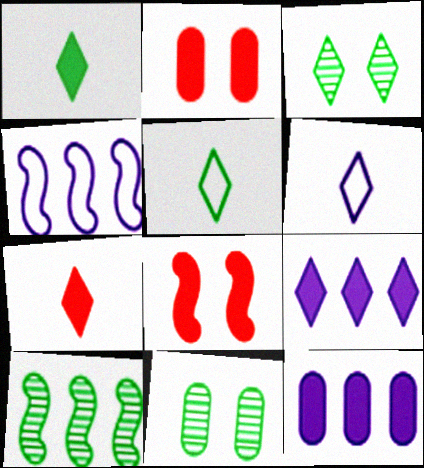[[1, 8, 12], 
[2, 6, 10], 
[4, 7, 11]]